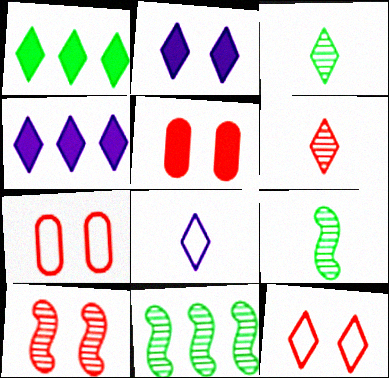[[3, 4, 12], 
[4, 7, 9], 
[5, 8, 11], 
[5, 10, 12]]